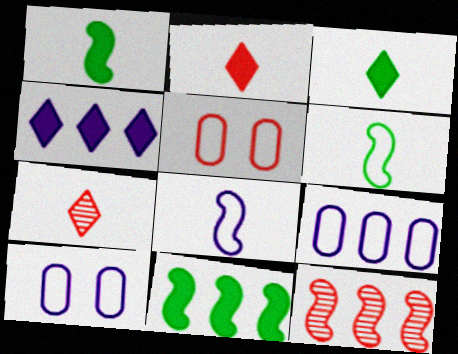[[2, 5, 12], 
[3, 10, 12], 
[7, 10, 11]]